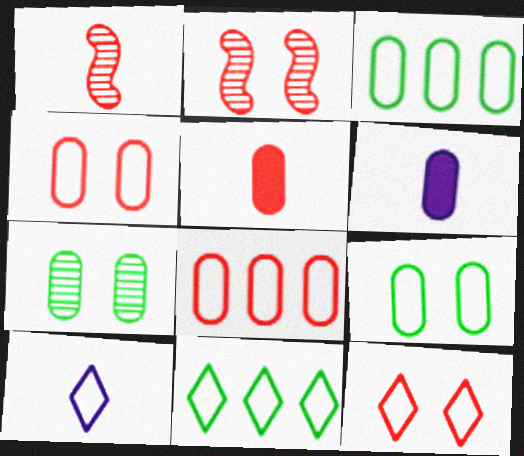[[2, 6, 11], 
[6, 7, 8], 
[10, 11, 12]]